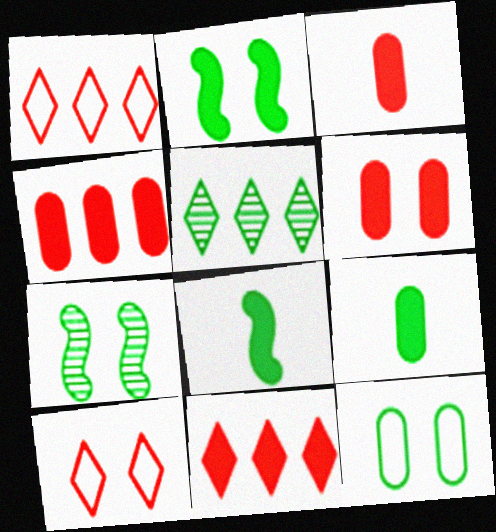[[3, 4, 6], 
[5, 8, 12]]